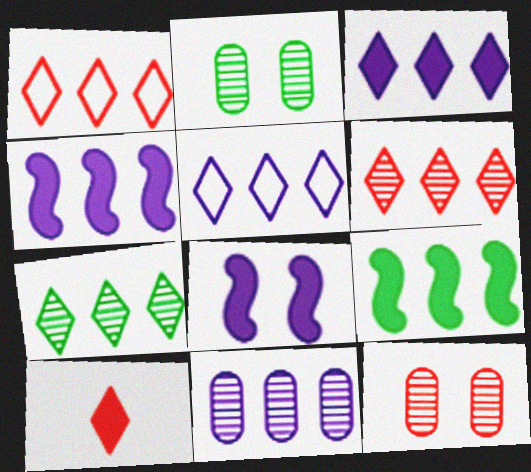[[1, 3, 7], 
[1, 9, 11], 
[4, 5, 11]]